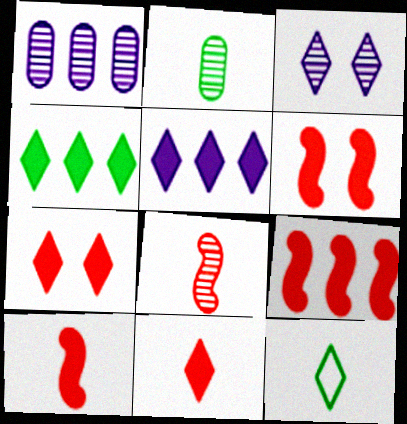[[1, 6, 12], 
[6, 9, 10]]